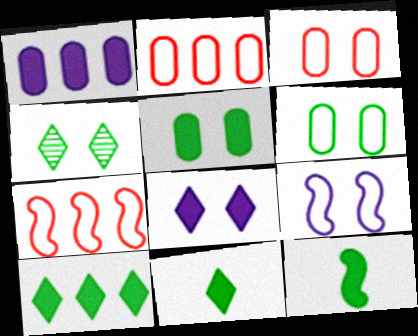[[5, 10, 12]]